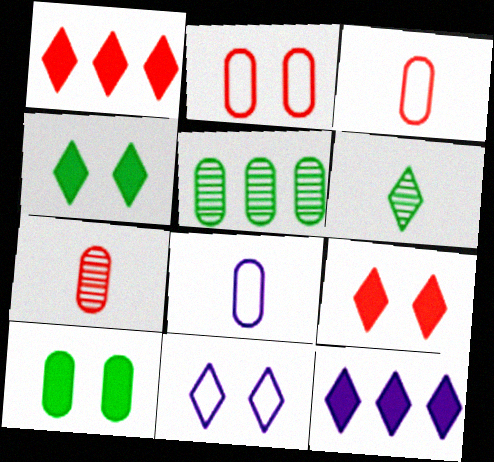[[1, 6, 11]]